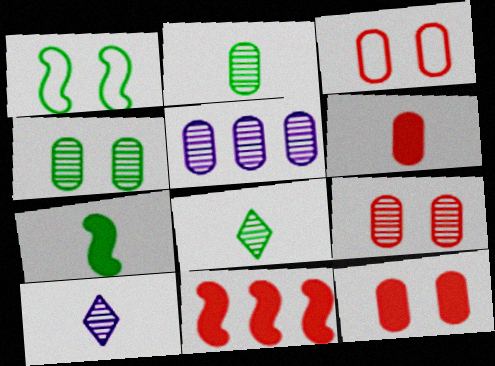[[2, 5, 9], 
[3, 9, 12]]